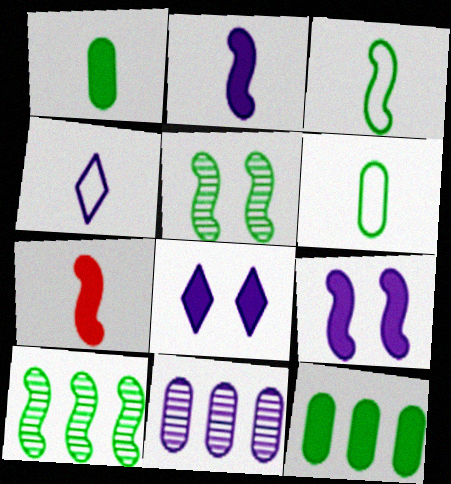[[4, 9, 11], 
[7, 8, 12]]